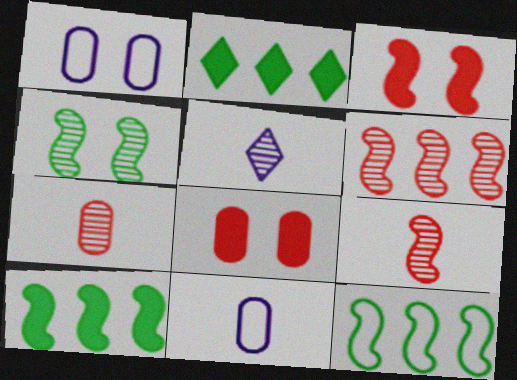[[1, 2, 9], 
[5, 8, 12]]